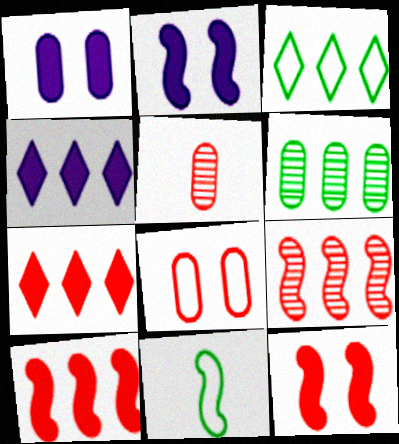[[2, 3, 5], 
[2, 9, 11]]